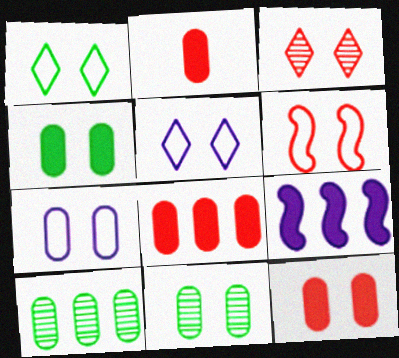[[1, 6, 7], 
[2, 7, 10], 
[2, 8, 12], 
[3, 6, 12], 
[7, 11, 12]]